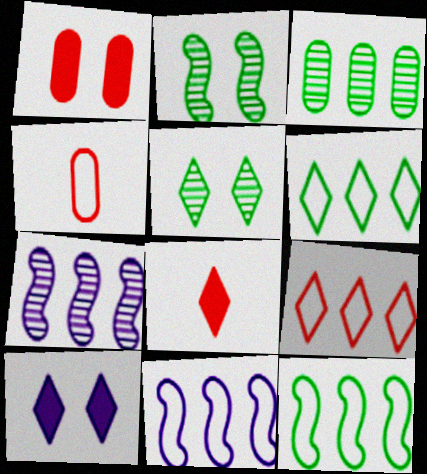[]